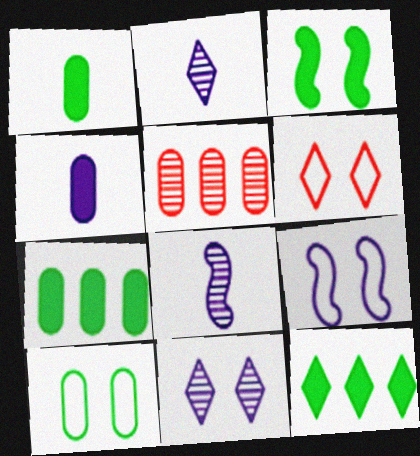[[1, 3, 12], 
[2, 6, 12], 
[4, 5, 10], 
[6, 7, 8], 
[6, 9, 10]]